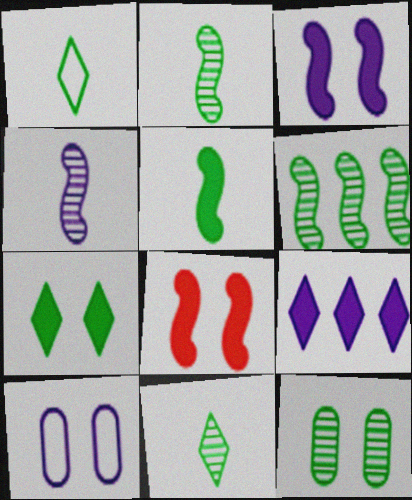[[4, 9, 10], 
[6, 11, 12]]